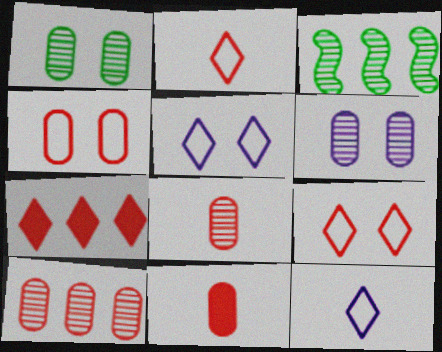[[3, 5, 11], 
[4, 10, 11]]